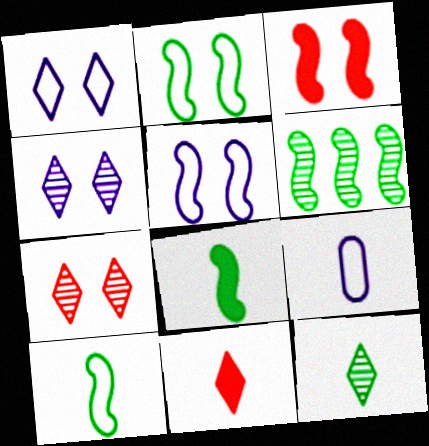[[2, 6, 8]]